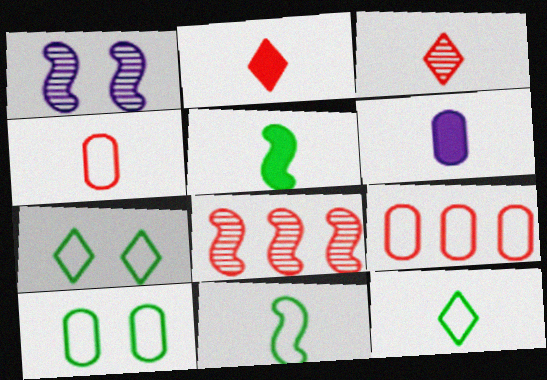[[2, 5, 6], 
[3, 6, 11], 
[6, 7, 8]]